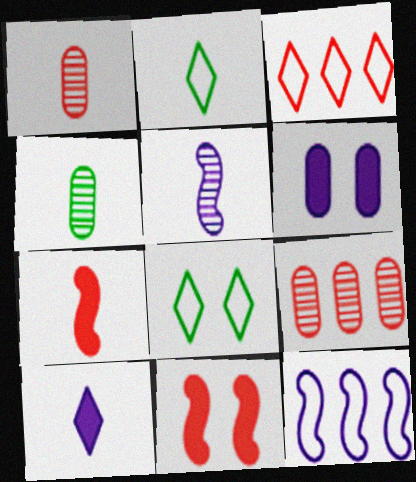[[1, 3, 11]]